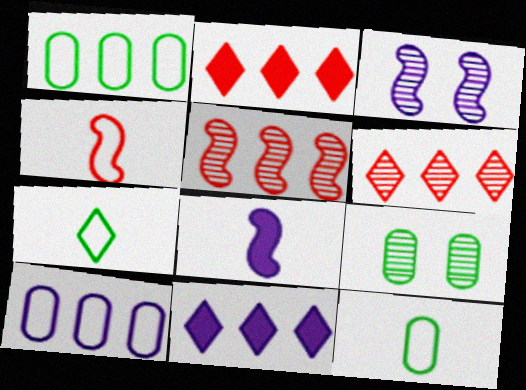[[1, 5, 11], 
[2, 3, 12], 
[4, 9, 11]]